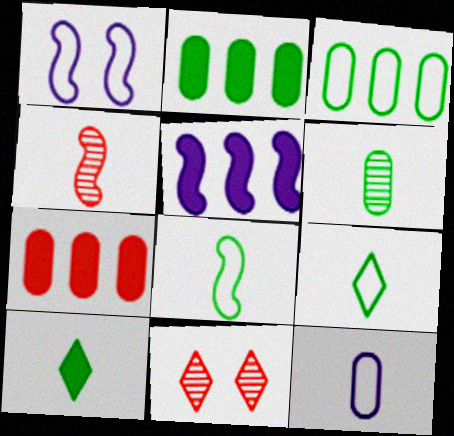[[4, 10, 12], 
[6, 8, 10]]